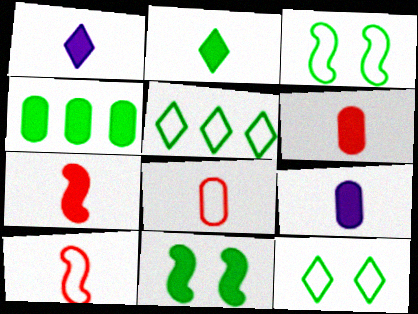[[2, 4, 11], 
[2, 7, 9]]